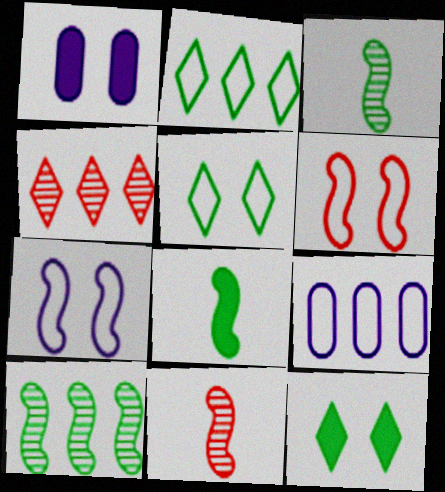[[1, 2, 11], 
[9, 11, 12]]